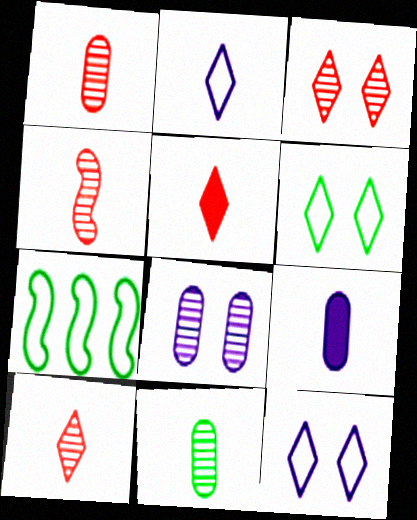[[1, 4, 10], 
[3, 7, 9], 
[5, 7, 8]]